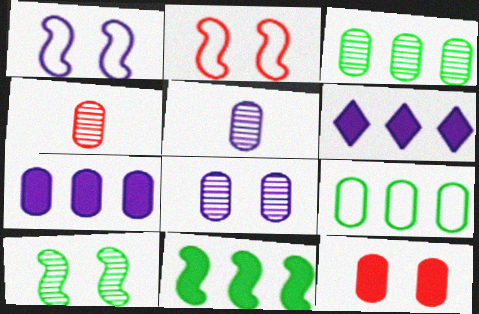[[1, 5, 6], 
[3, 4, 8], 
[5, 9, 12]]